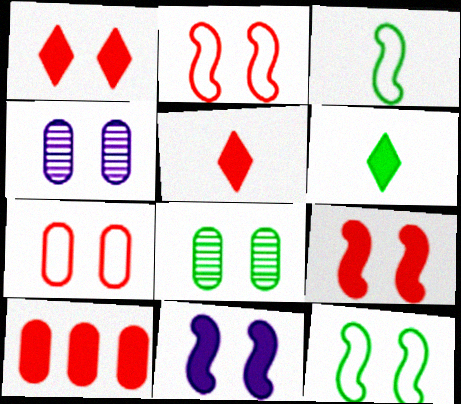[[1, 4, 12], 
[5, 9, 10], 
[6, 10, 11]]